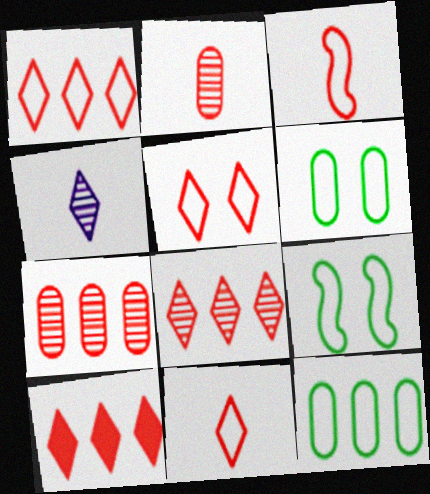[[1, 5, 11], 
[1, 8, 10]]